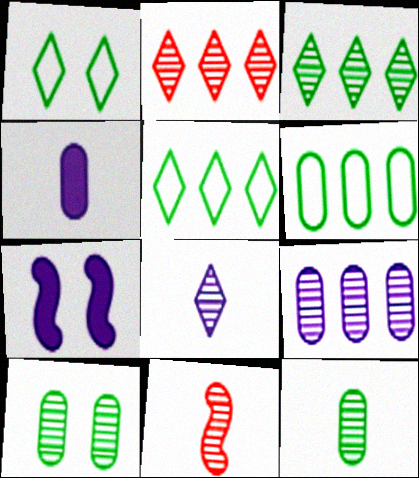[[8, 11, 12]]